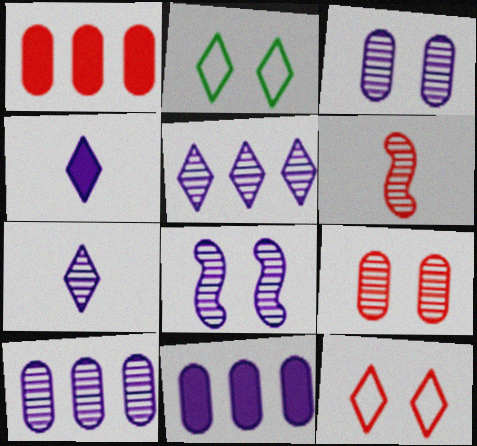[[1, 6, 12], 
[2, 6, 11], 
[7, 8, 10]]